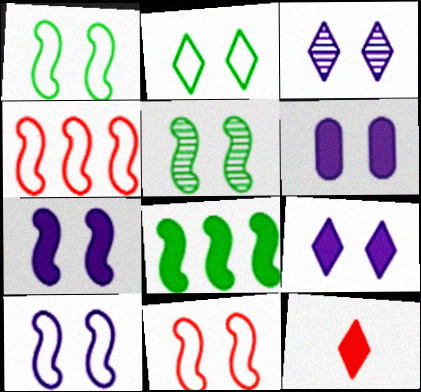[[1, 10, 11], 
[3, 6, 10], 
[5, 7, 11], 
[6, 7, 9], 
[6, 8, 12]]